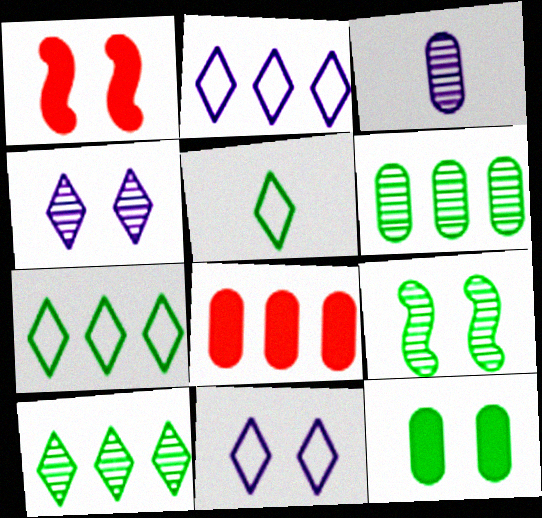[[1, 3, 7]]